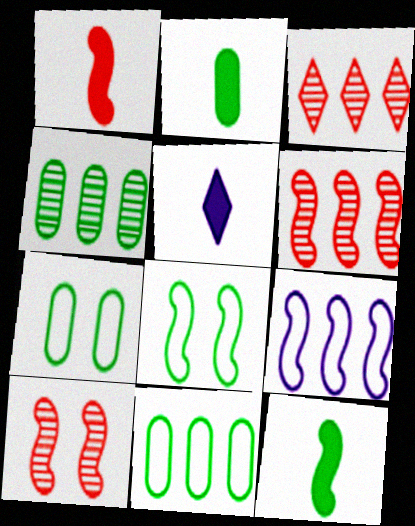[[1, 2, 5], 
[2, 4, 7], 
[5, 6, 7], 
[5, 10, 11], 
[9, 10, 12]]